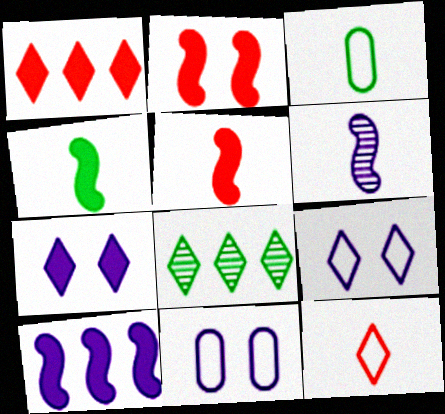[[2, 4, 10], 
[5, 8, 11], 
[7, 8, 12]]